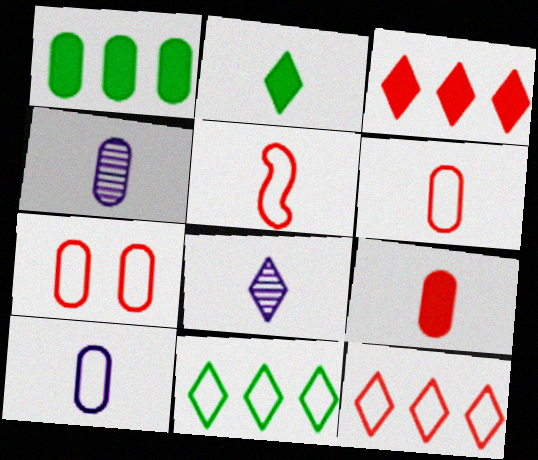[[1, 4, 7], 
[2, 4, 5], 
[5, 7, 12]]